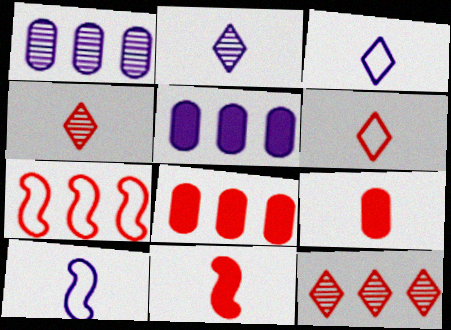[[7, 8, 12]]